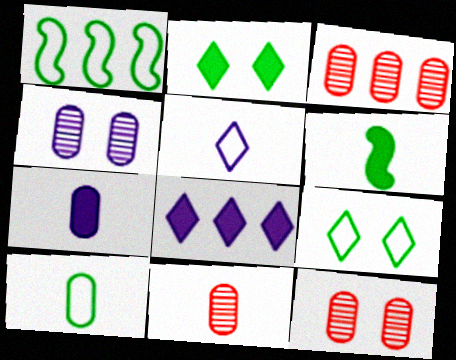[[1, 3, 8], 
[1, 9, 10], 
[3, 11, 12], 
[5, 6, 11], 
[7, 10, 11]]